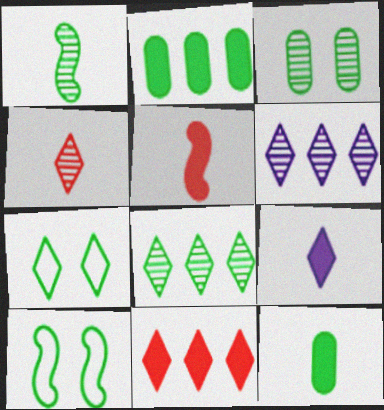[[1, 2, 7], 
[1, 3, 8], 
[5, 9, 12], 
[8, 10, 12]]